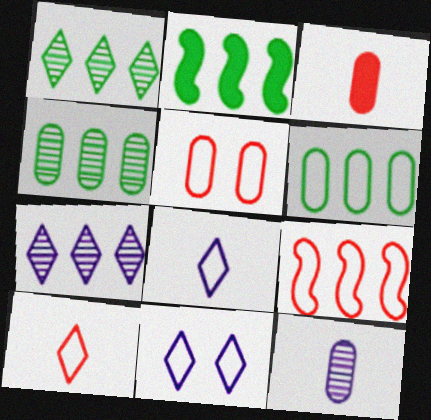[[1, 2, 6], 
[5, 9, 10]]